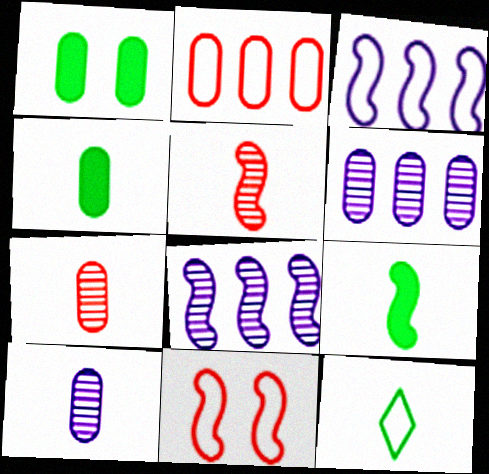[[1, 2, 10], 
[8, 9, 11]]